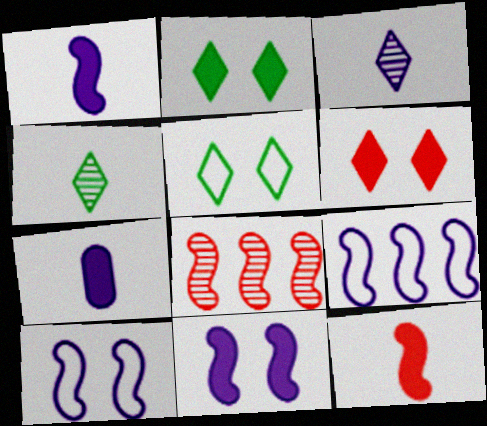[[5, 7, 8]]